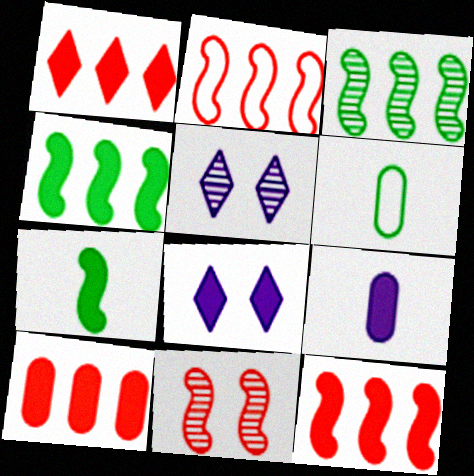[[1, 10, 12], 
[5, 6, 12], 
[7, 8, 10]]